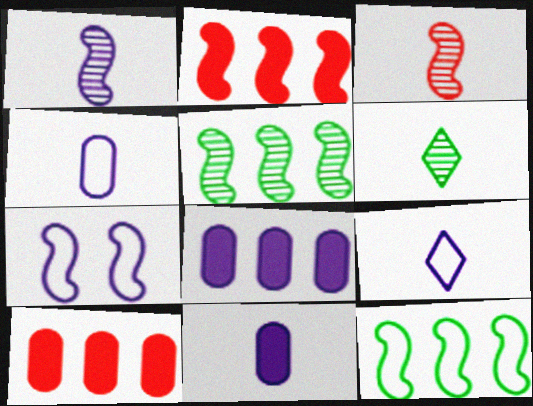[[1, 9, 11], 
[6, 7, 10]]